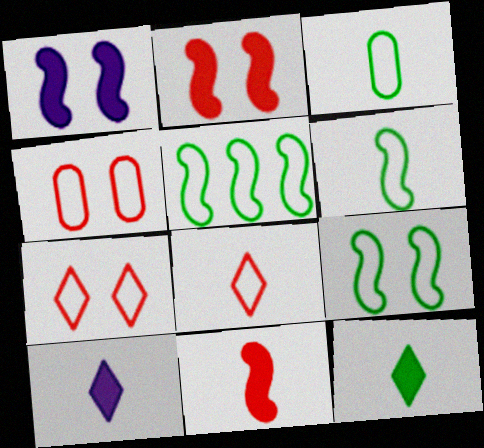[[5, 6, 9]]